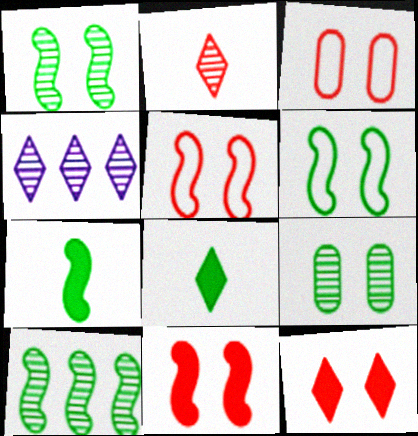[[3, 4, 7], 
[6, 7, 10]]